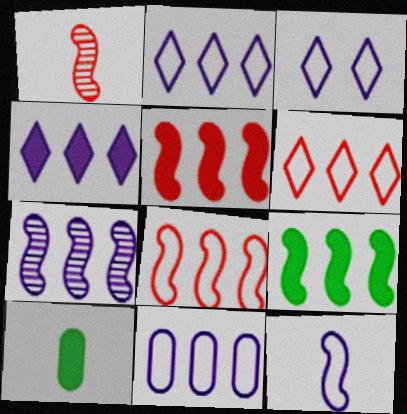[[3, 11, 12], 
[4, 7, 11], 
[7, 8, 9]]